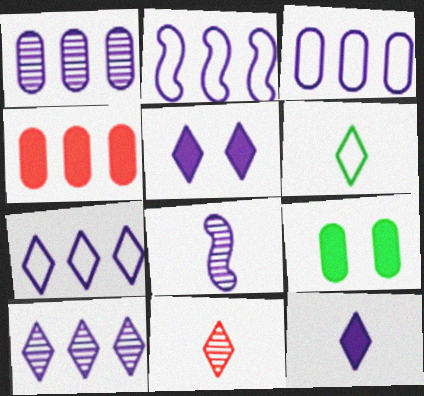[[2, 3, 7], 
[2, 9, 11], 
[3, 5, 8], 
[6, 11, 12]]